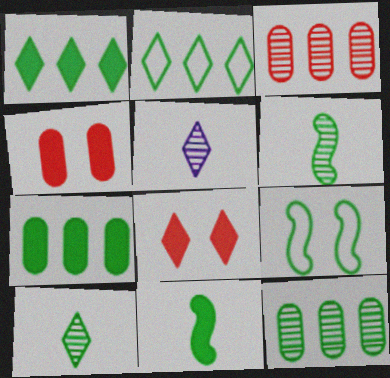[[2, 5, 8], 
[7, 9, 10]]